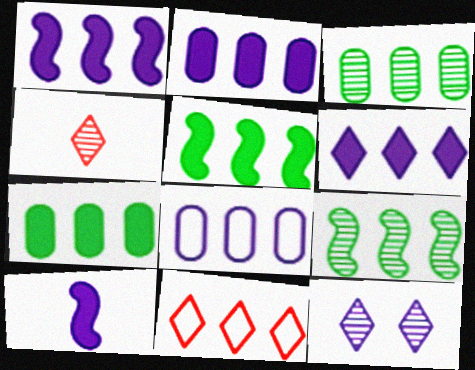[[1, 2, 6], 
[1, 3, 11], 
[2, 9, 11], 
[8, 10, 12]]